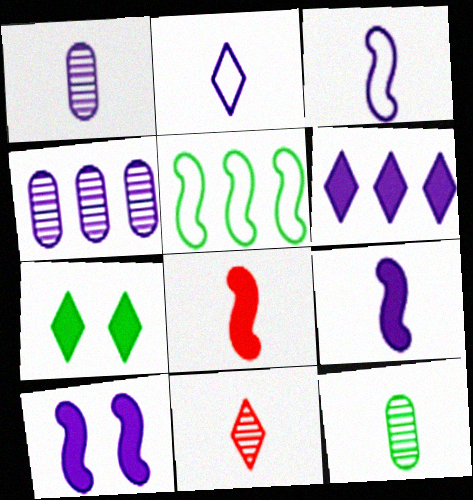[[1, 2, 9], 
[2, 4, 10], 
[2, 8, 12], 
[5, 7, 12]]